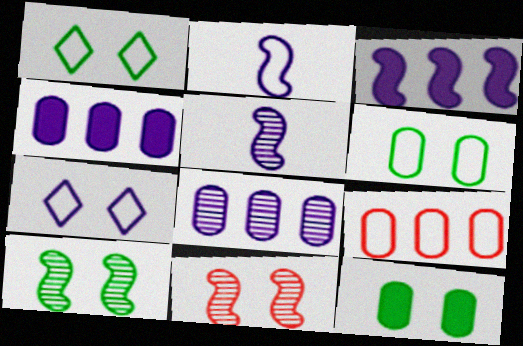[[1, 2, 9], 
[1, 10, 12], 
[4, 5, 7], 
[7, 11, 12]]